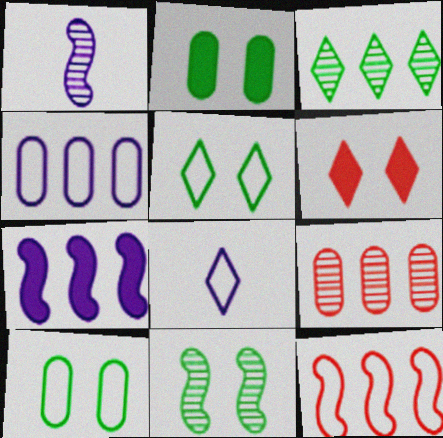[[2, 5, 11], 
[3, 6, 8], 
[8, 10, 12]]